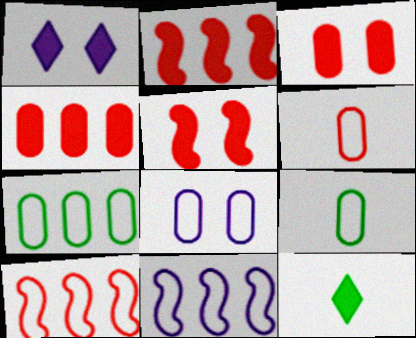[[6, 7, 8]]